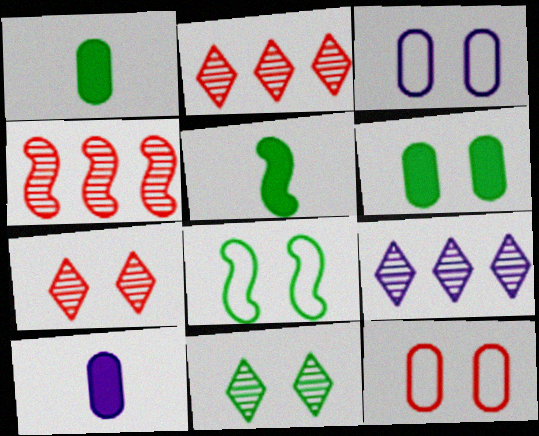[[2, 3, 5], 
[2, 8, 10], 
[5, 9, 12], 
[6, 8, 11]]